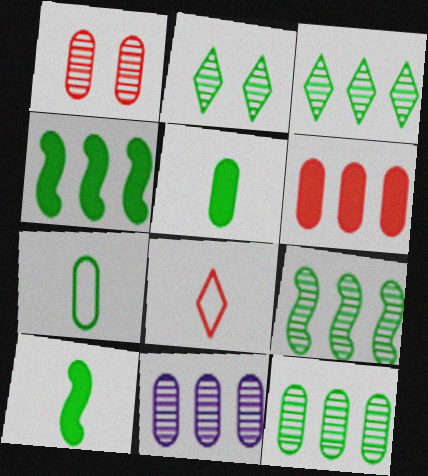[[2, 4, 7], 
[3, 9, 12]]